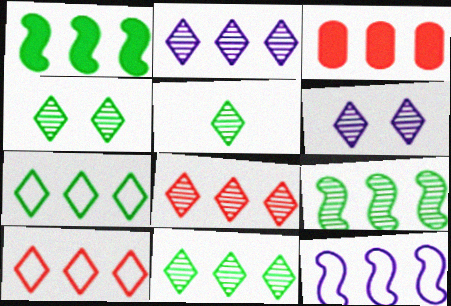[[2, 8, 11], 
[3, 11, 12], 
[4, 5, 11], 
[5, 6, 8]]